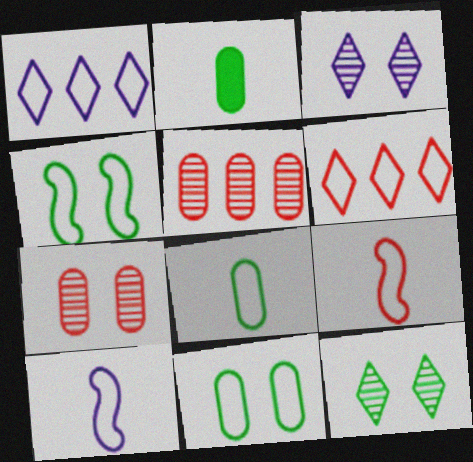[[1, 9, 11], 
[6, 10, 11]]